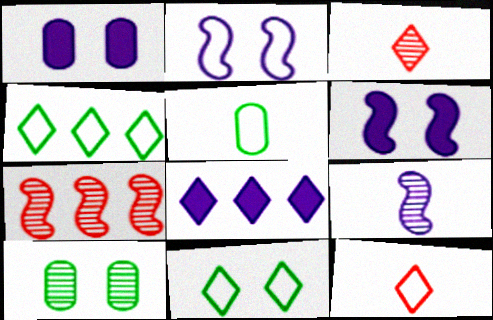[[3, 8, 11]]